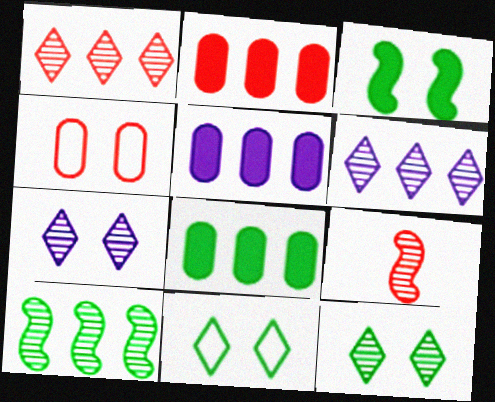[[2, 5, 8], 
[3, 4, 7], 
[5, 9, 11]]